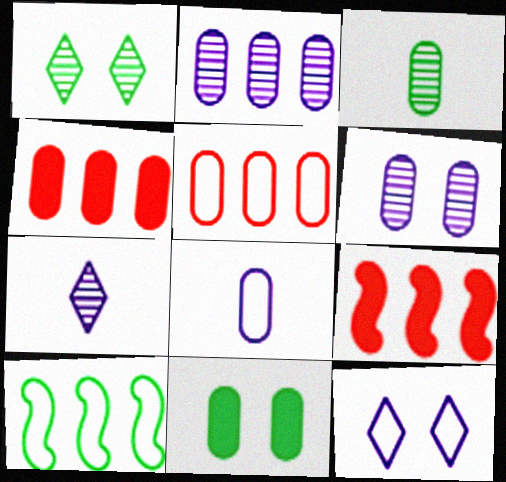[[1, 8, 9], 
[3, 9, 12]]